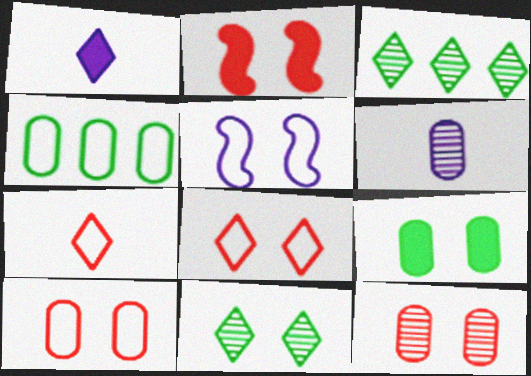[[1, 3, 8], 
[2, 8, 12], 
[4, 5, 7]]